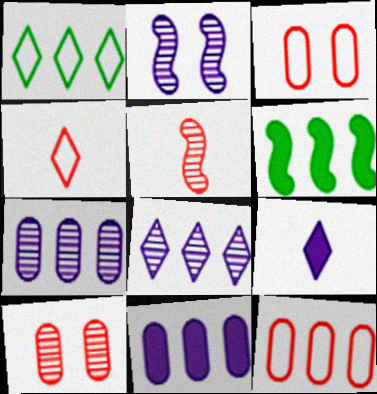[[6, 8, 12]]